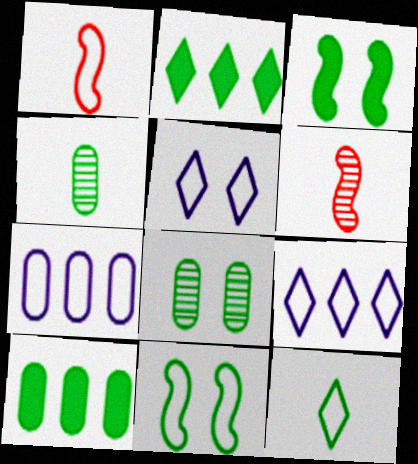[[2, 4, 11], 
[5, 6, 10]]